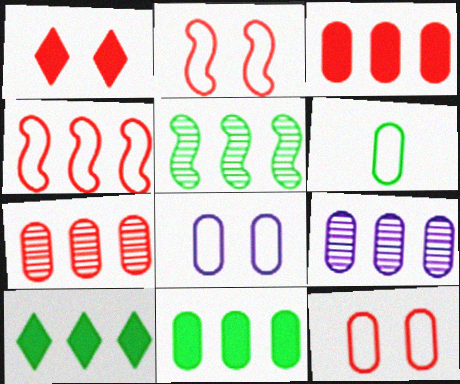[[4, 9, 10]]